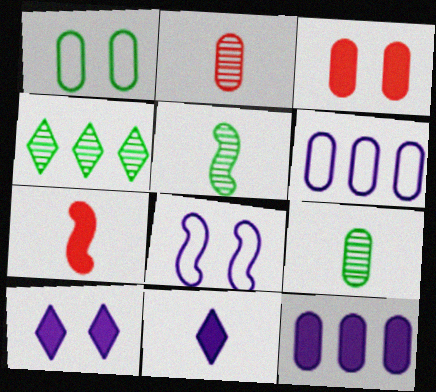[[1, 2, 12], 
[3, 6, 9]]